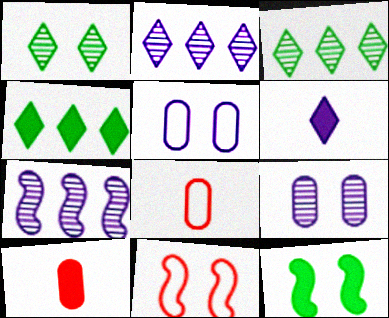[[2, 8, 12], 
[5, 6, 7]]